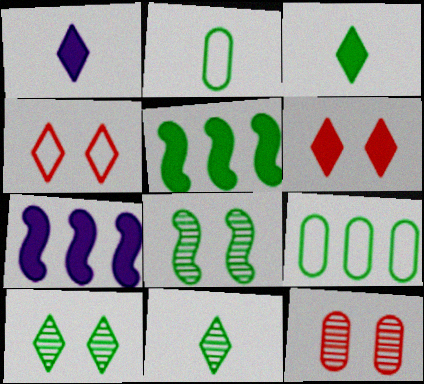[[2, 5, 10], 
[3, 8, 9]]